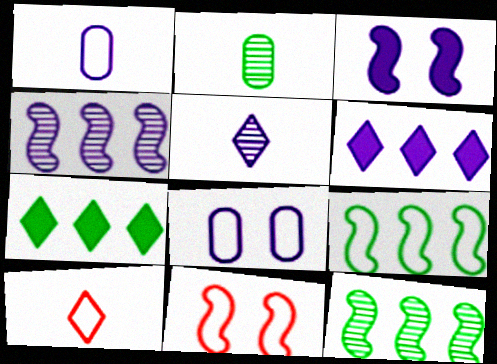[[2, 6, 11], 
[8, 9, 10]]